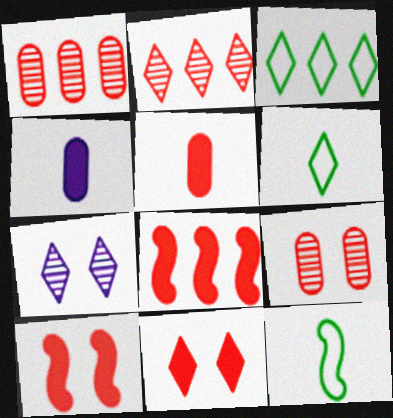[[5, 8, 11]]